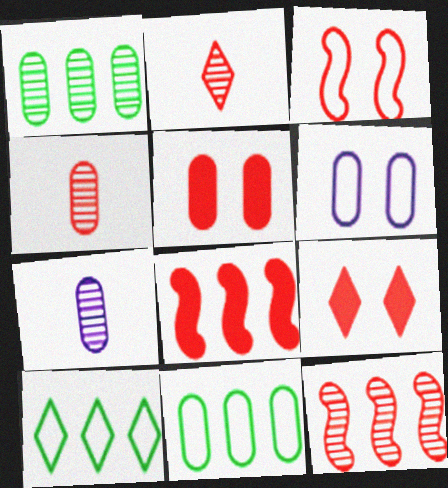[[5, 7, 11]]